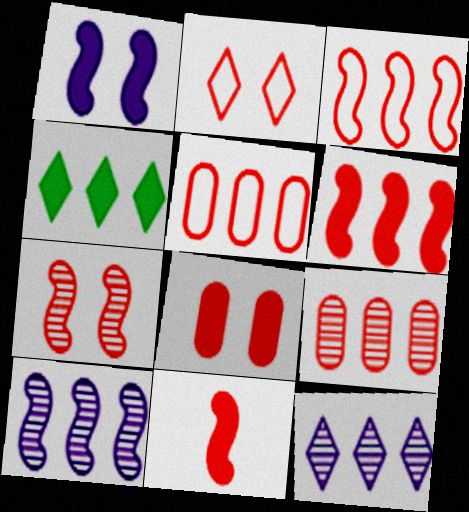[[2, 7, 8], 
[2, 9, 11], 
[3, 7, 11], 
[4, 5, 10]]